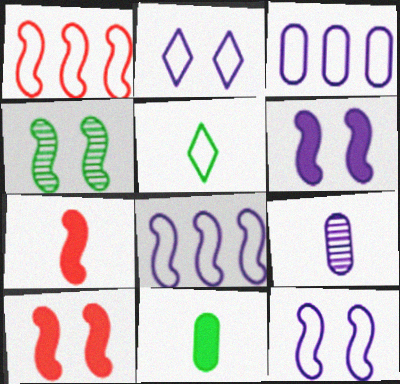[[4, 7, 8], 
[4, 10, 12], 
[5, 7, 9]]